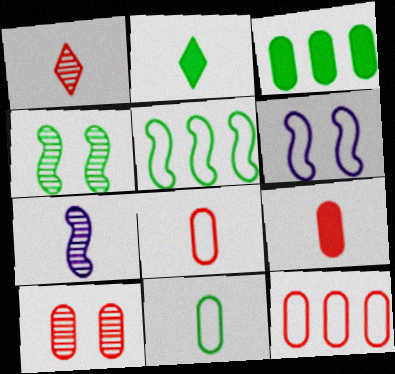[[1, 3, 6], 
[2, 7, 8], 
[9, 10, 12]]